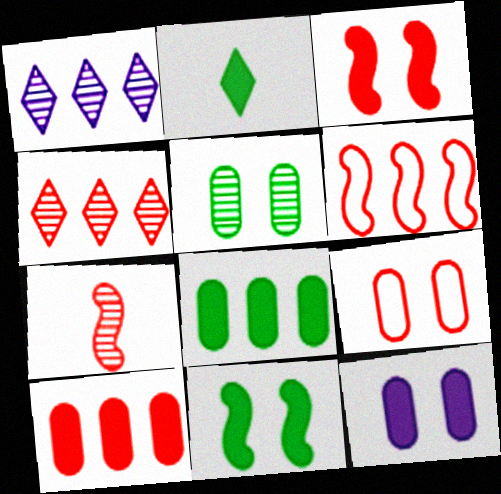[[1, 5, 7], 
[1, 6, 8], 
[2, 8, 11], 
[3, 6, 7], 
[4, 6, 10], 
[5, 9, 12]]